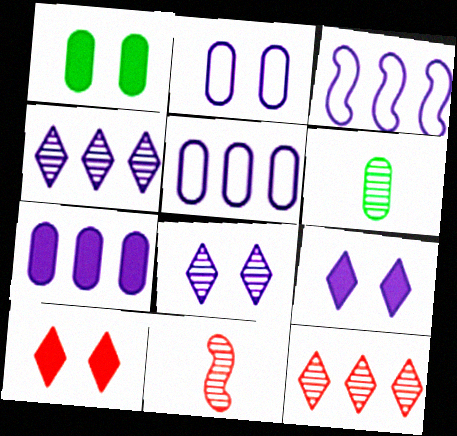[[3, 4, 7], 
[3, 6, 10]]